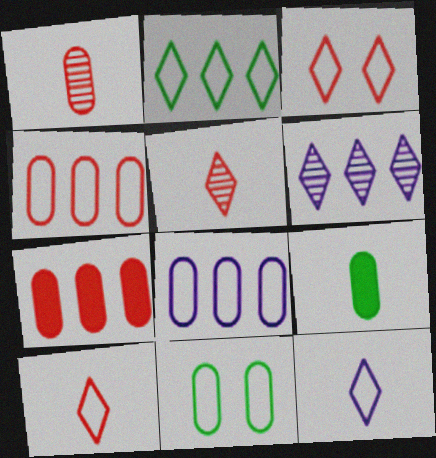[[2, 3, 12]]